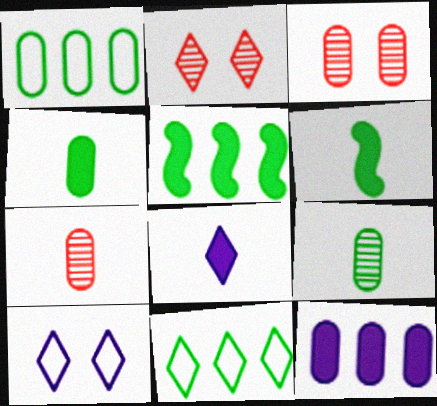[[2, 8, 11], 
[5, 7, 10]]